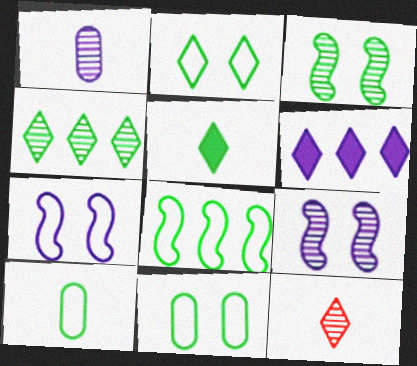[[1, 6, 7], 
[2, 4, 5], 
[2, 6, 12], 
[2, 8, 10]]